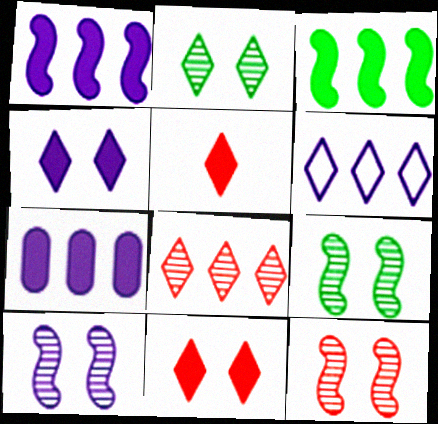[[2, 5, 6], 
[9, 10, 12]]